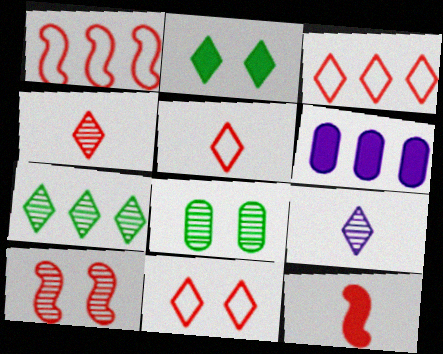[[1, 6, 7], 
[1, 10, 12], 
[2, 3, 9], 
[2, 6, 12], 
[3, 5, 11]]